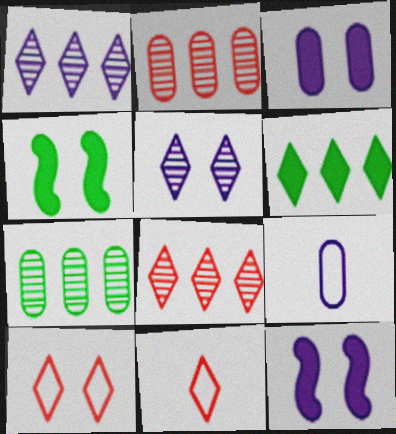[[1, 9, 12], 
[4, 8, 9], 
[5, 6, 11], 
[7, 11, 12]]